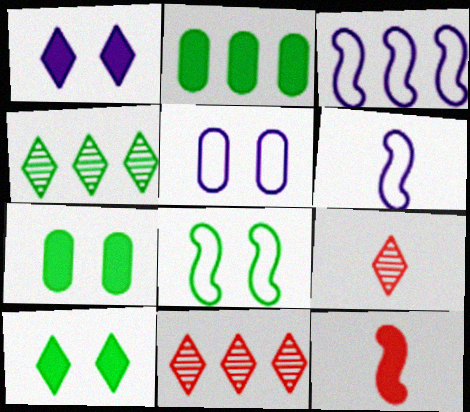[[1, 2, 12], 
[2, 3, 11], 
[3, 7, 9], 
[4, 5, 12], 
[6, 7, 11]]